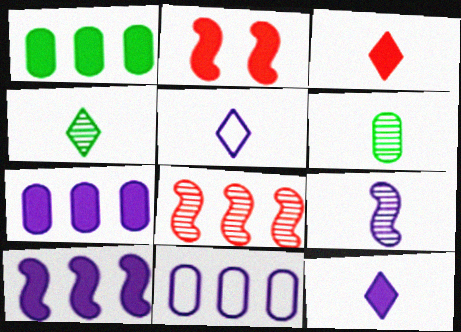[[1, 2, 12], 
[2, 4, 11], 
[3, 4, 5]]